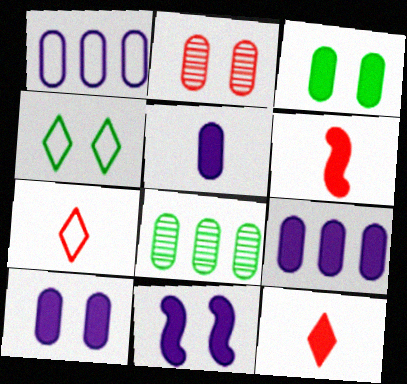[[2, 4, 11], 
[5, 9, 10], 
[7, 8, 11]]